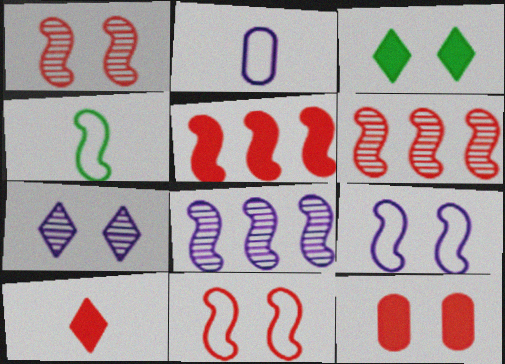[[2, 3, 6], 
[5, 10, 12]]